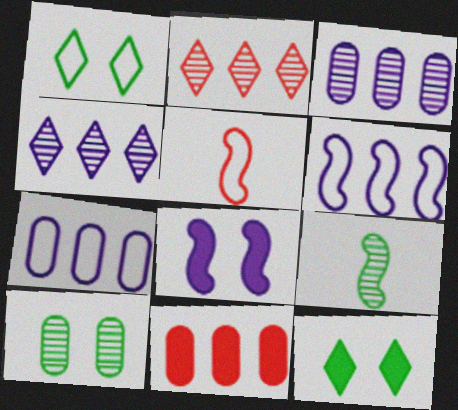[[1, 5, 7], 
[3, 5, 12]]